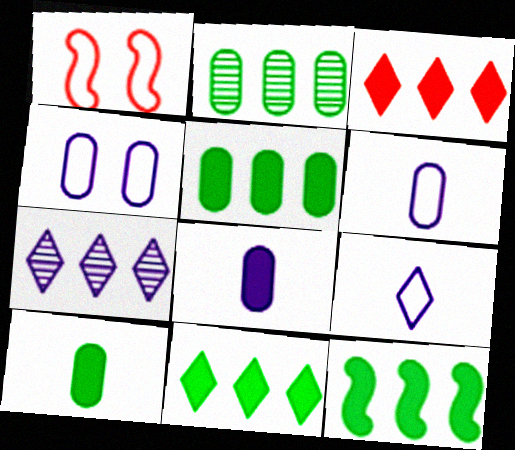[[1, 7, 10], 
[5, 11, 12]]